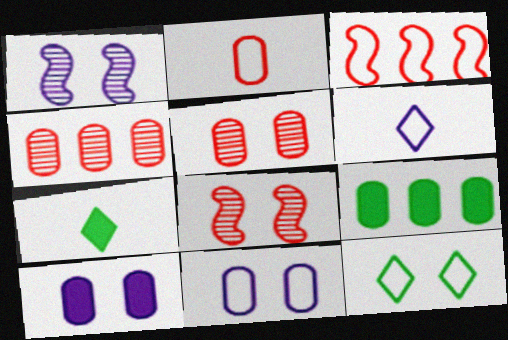[[6, 8, 9], 
[8, 10, 12]]